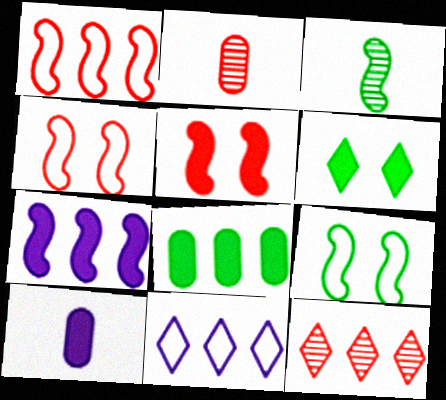[[3, 4, 7], 
[9, 10, 12]]